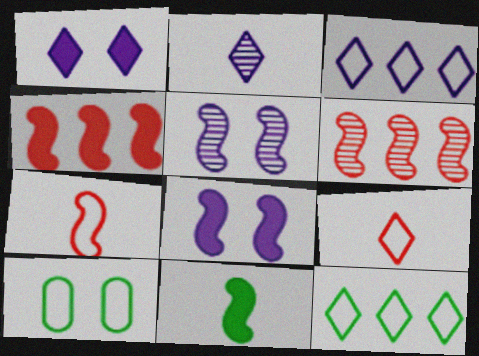[[1, 2, 3], 
[2, 4, 10], 
[3, 7, 10], 
[4, 8, 11]]